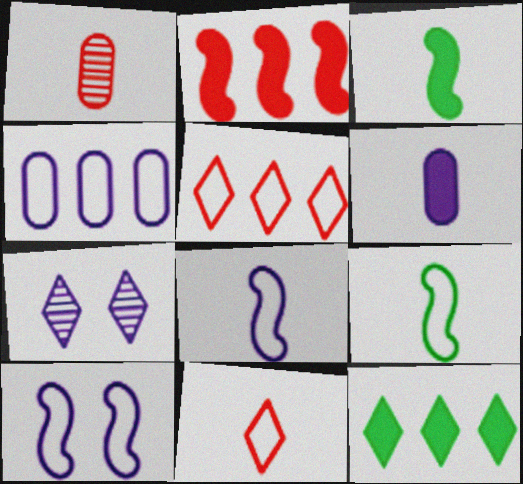[[1, 10, 12], 
[7, 11, 12]]